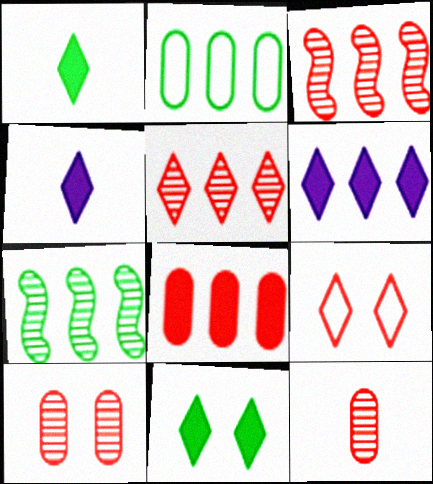[[2, 3, 6]]